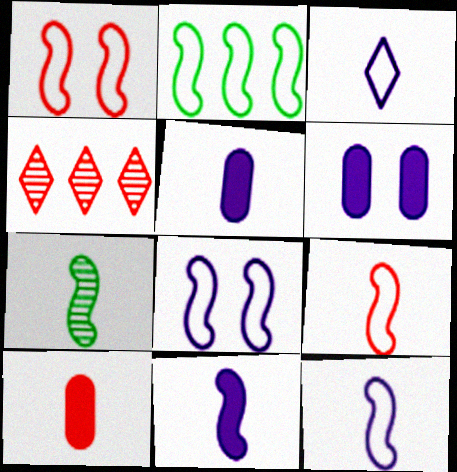[[1, 2, 12], 
[1, 4, 10], 
[2, 8, 9], 
[3, 7, 10], 
[7, 9, 11]]